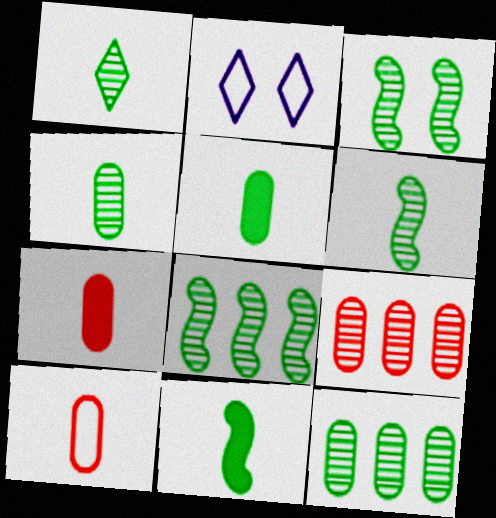[[1, 3, 12], 
[1, 4, 6], 
[2, 7, 8], 
[2, 9, 11], 
[3, 6, 8]]